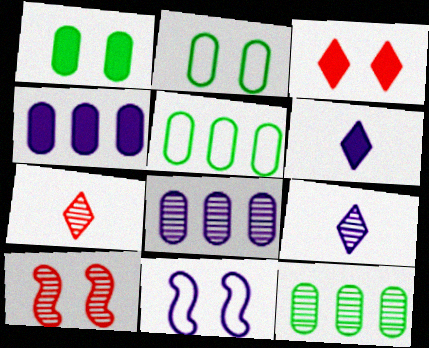[[4, 9, 11], 
[5, 6, 10], 
[6, 8, 11], 
[9, 10, 12]]